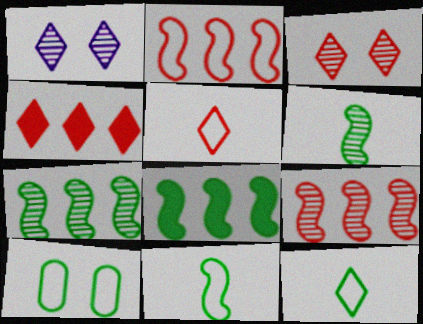[[1, 4, 12], 
[3, 4, 5]]